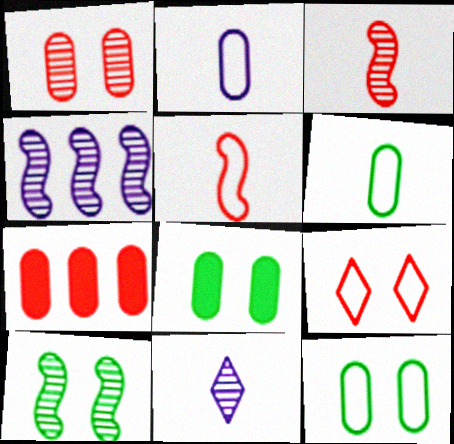[[3, 4, 10], 
[3, 7, 9]]